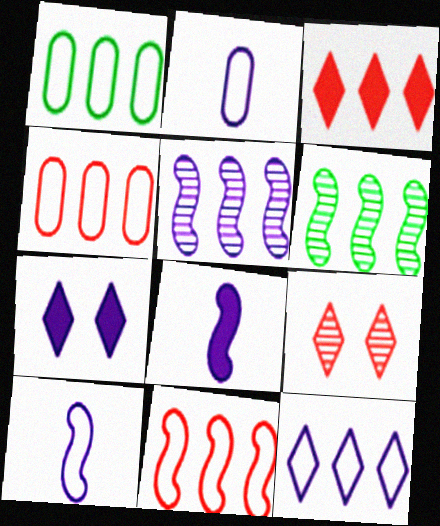[[1, 3, 5], 
[1, 8, 9], 
[1, 11, 12], 
[2, 5, 7]]